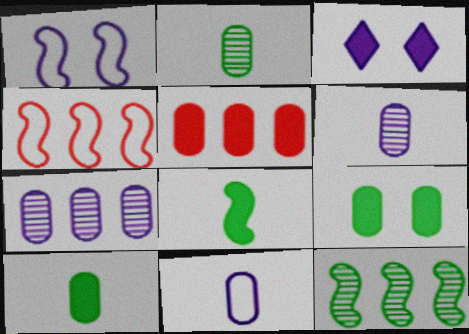[[2, 3, 4], 
[3, 5, 8]]